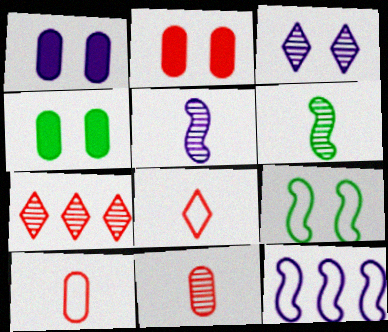[[1, 2, 4], 
[2, 3, 9]]